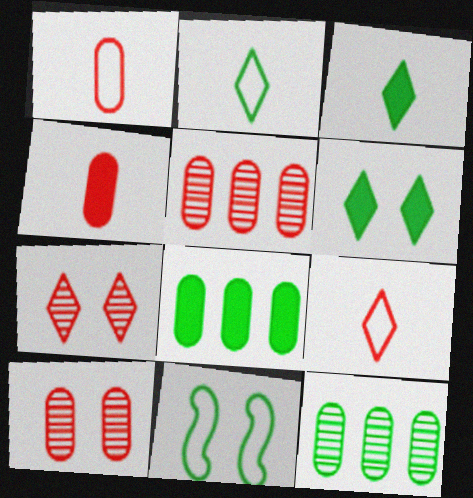[[3, 11, 12]]